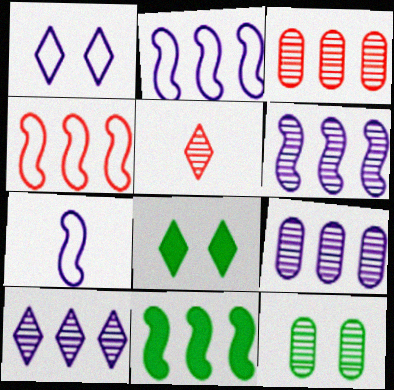[[3, 7, 8], 
[4, 6, 11], 
[5, 6, 12], 
[6, 9, 10]]